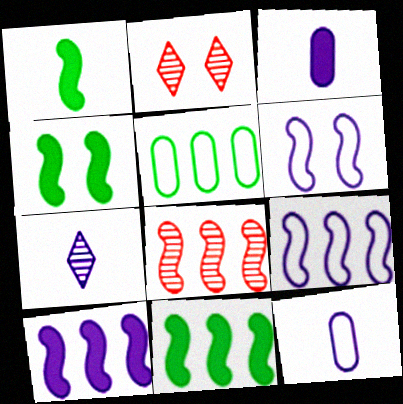[[1, 4, 11], 
[1, 6, 8], 
[2, 11, 12], 
[8, 9, 11]]